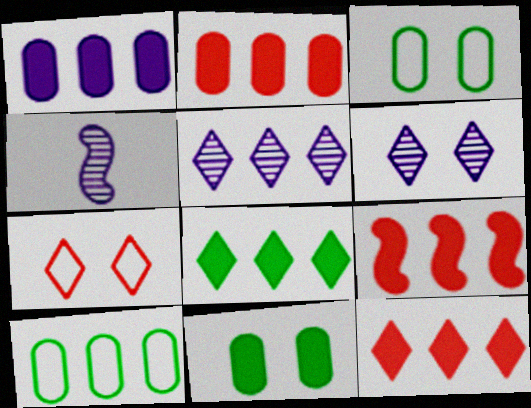[[1, 8, 9], 
[2, 9, 12], 
[3, 4, 12], 
[5, 9, 10]]